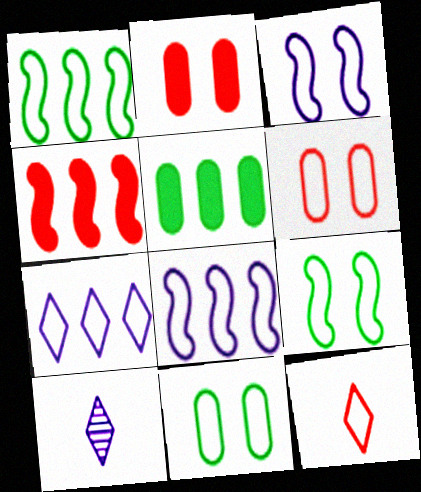[[1, 2, 10], 
[4, 10, 11], 
[8, 11, 12]]